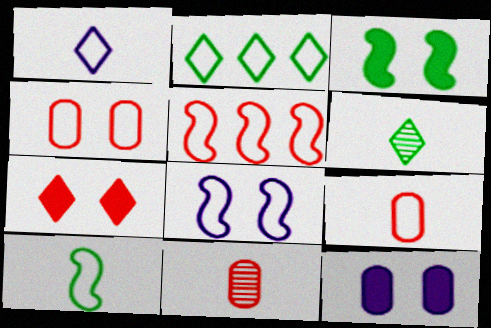[[1, 9, 10], 
[2, 8, 9], 
[3, 7, 12], 
[5, 6, 12], 
[5, 7, 11], 
[5, 8, 10]]